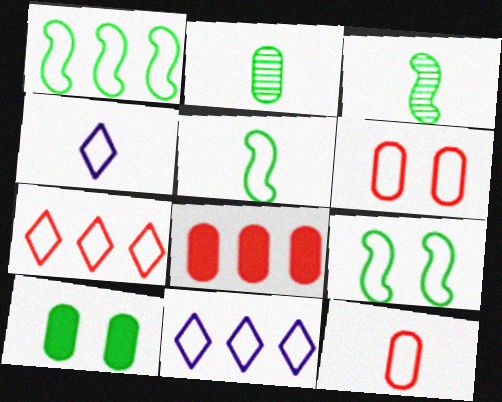[[1, 4, 6], 
[1, 5, 9], 
[4, 5, 12], 
[5, 6, 11], 
[9, 11, 12]]